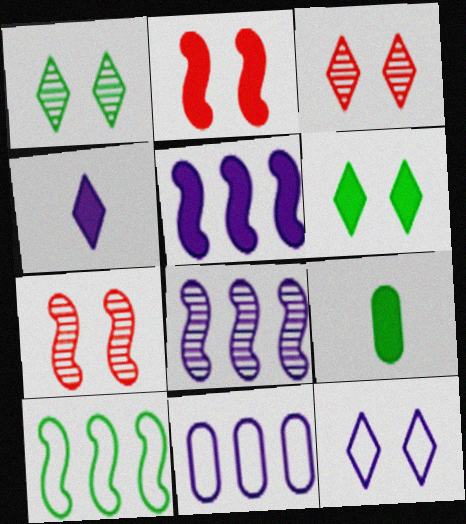[[1, 9, 10], 
[3, 6, 12]]